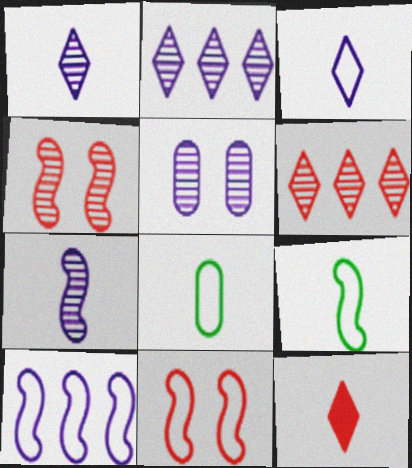[[2, 5, 7], 
[7, 8, 12], 
[9, 10, 11]]